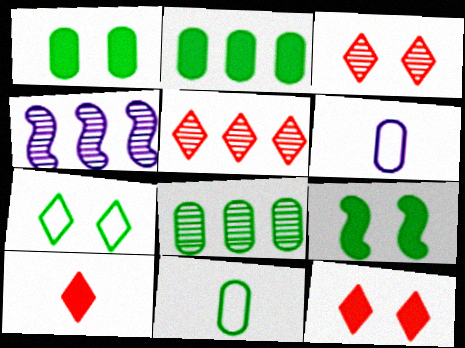[[1, 8, 11], 
[4, 5, 8], 
[4, 11, 12], 
[5, 6, 9]]